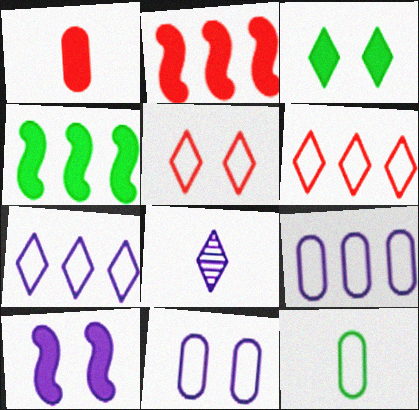[[3, 6, 8], 
[8, 9, 10]]